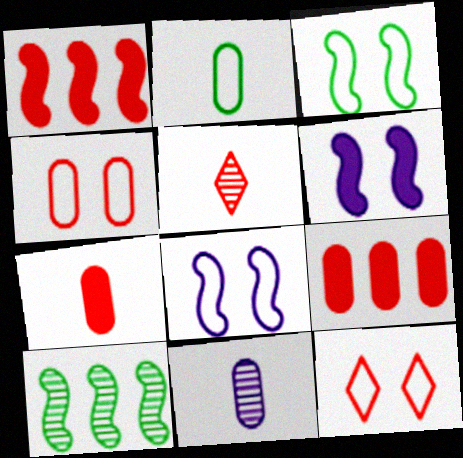[[1, 4, 5], 
[2, 7, 11]]